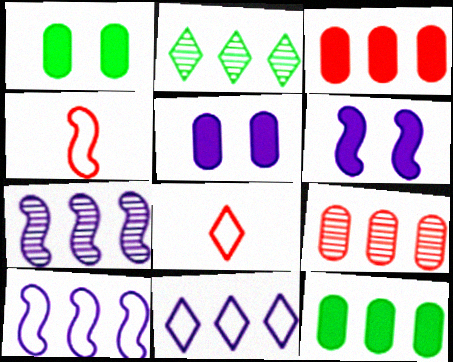[[1, 7, 8], 
[2, 3, 10], 
[2, 4, 5], 
[2, 7, 9]]